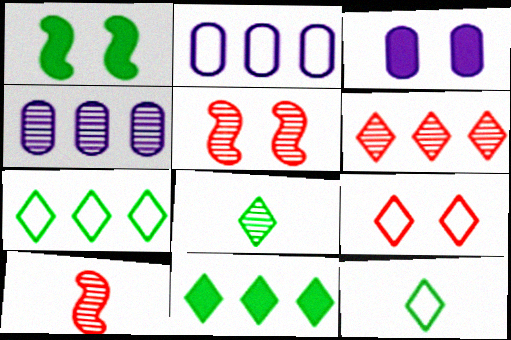[[3, 7, 10], 
[4, 5, 8]]